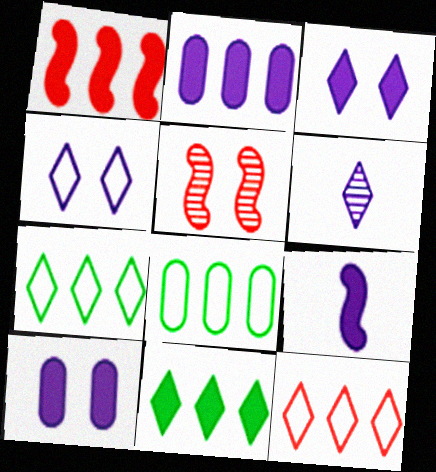[[1, 2, 11], 
[2, 3, 9]]